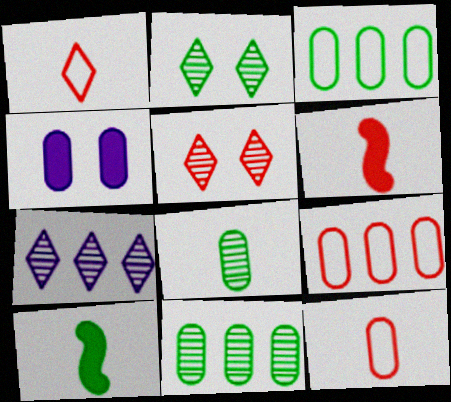[[2, 3, 10], 
[4, 8, 9], 
[4, 11, 12], 
[5, 6, 9]]